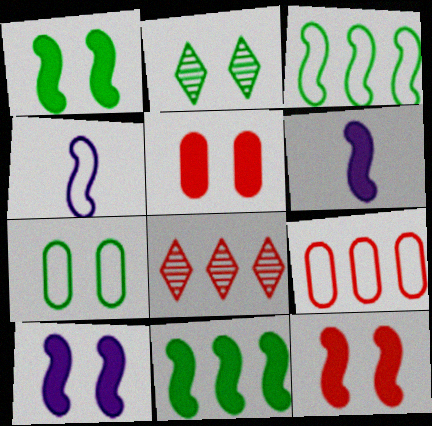[[1, 2, 7], 
[1, 10, 12], 
[2, 6, 9], 
[6, 7, 8], 
[6, 11, 12]]